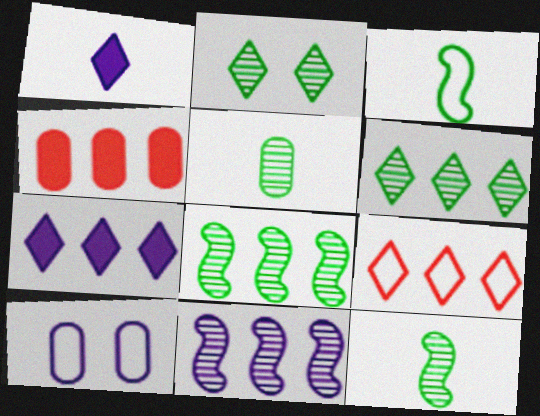[[1, 2, 9], 
[1, 10, 11], 
[2, 5, 8], 
[3, 9, 10], 
[4, 5, 10], 
[6, 7, 9]]